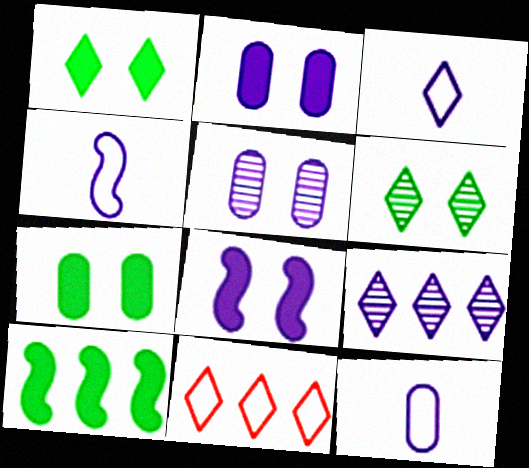[[2, 4, 9], 
[3, 4, 12], 
[8, 9, 12]]